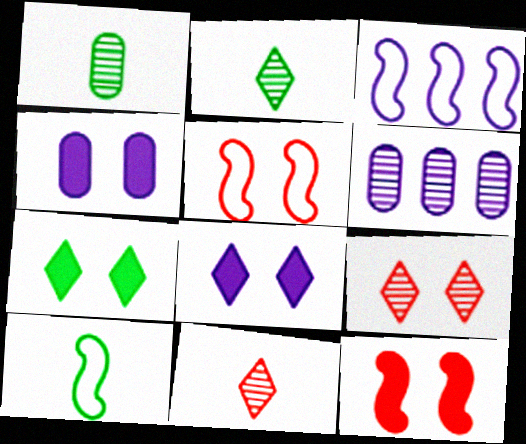[[3, 5, 10], 
[4, 7, 12]]